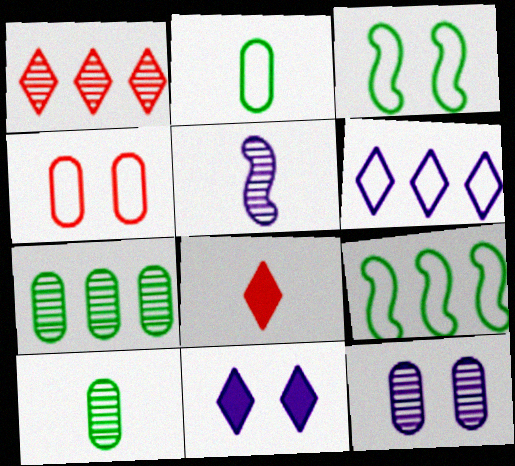[[2, 5, 8], 
[8, 9, 12]]